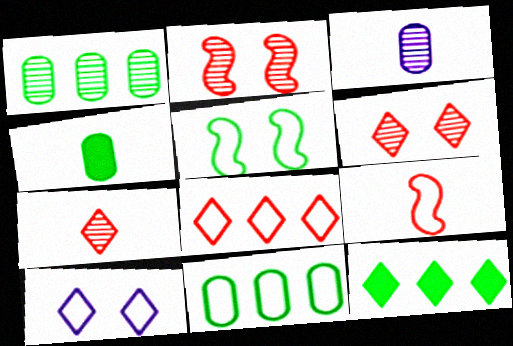[[7, 10, 12], 
[9, 10, 11]]